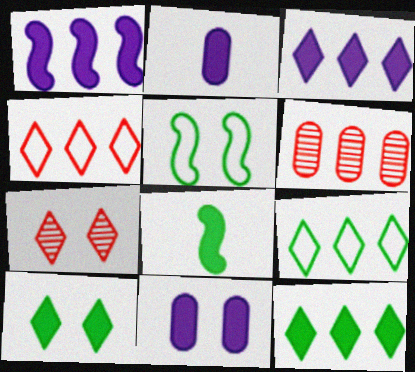[[1, 6, 9], 
[5, 7, 11]]